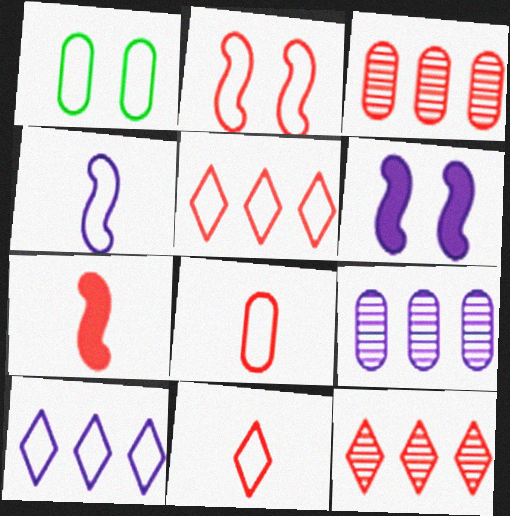[[1, 4, 5], 
[2, 5, 8]]